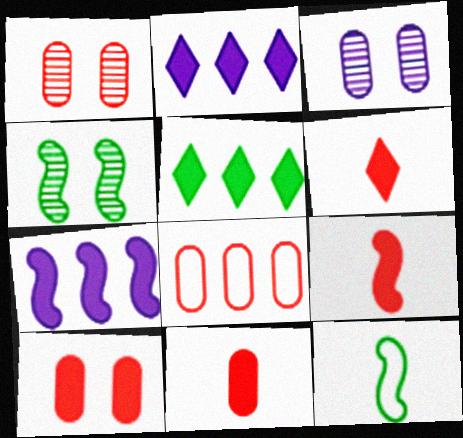[[1, 2, 12], 
[1, 8, 11], 
[6, 9, 11]]